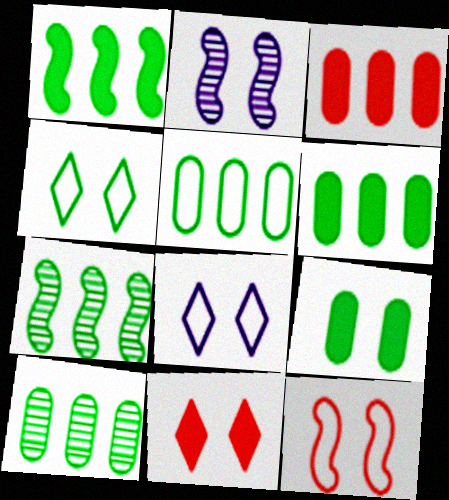[[5, 6, 10]]